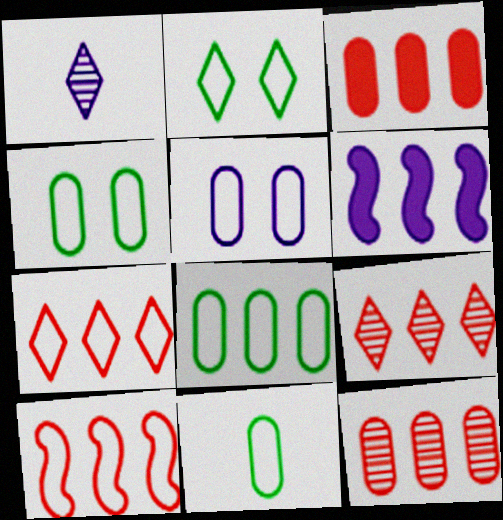[[1, 5, 6], 
[3, 9, 10], 
[4, 8, 11], 
[6, 8, 9]]